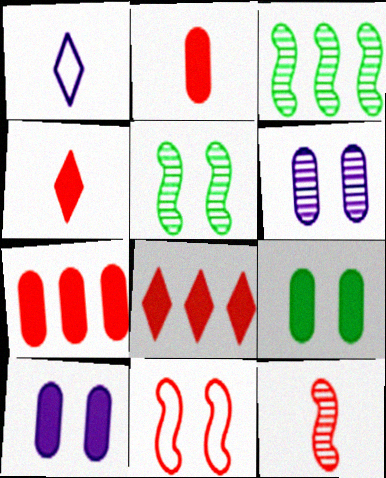[[1, 5, 7]]